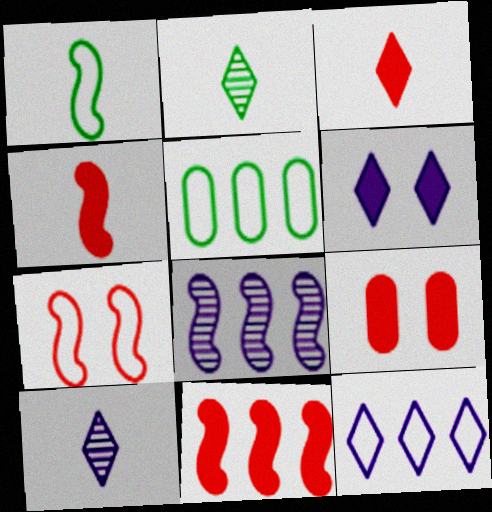[[3, 9, 11], 
[6, 10, 12]]